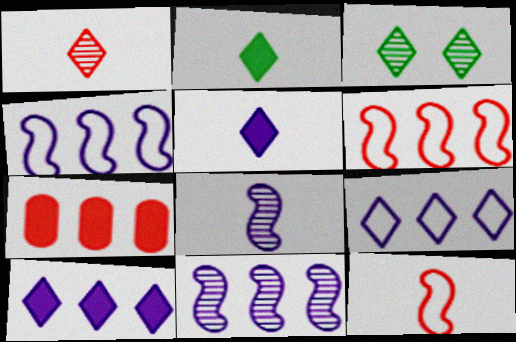[]